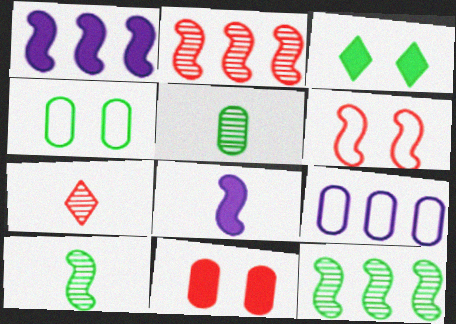[[1, 4, 7], 
[1, 6, 10], 
[5, 9, 11], 
[6, 8, 12]]